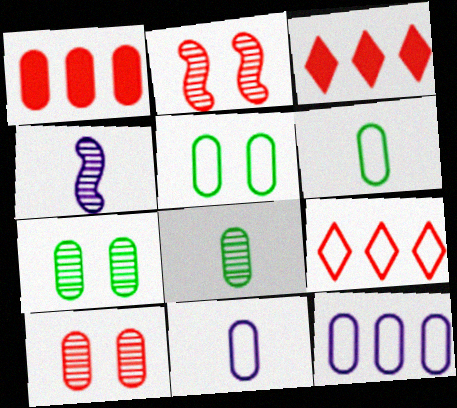[[1, 7, 11], 
[3, 4, 5]]